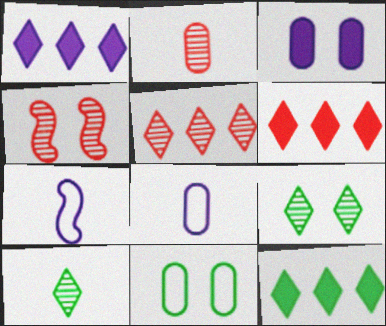[[1, 6, 12], 
[2, 4, 5], 
[4, 8, 12]]